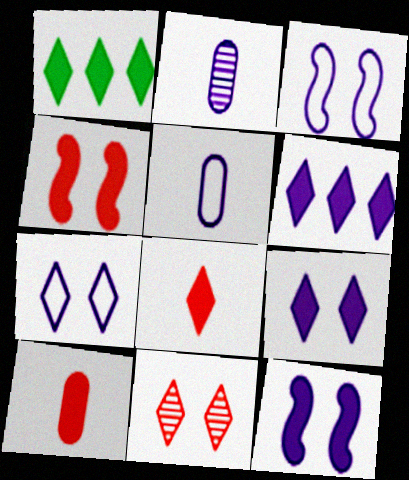[[1, 8, 9], 
[1, 10, 12], 
[2, 3, 6]]